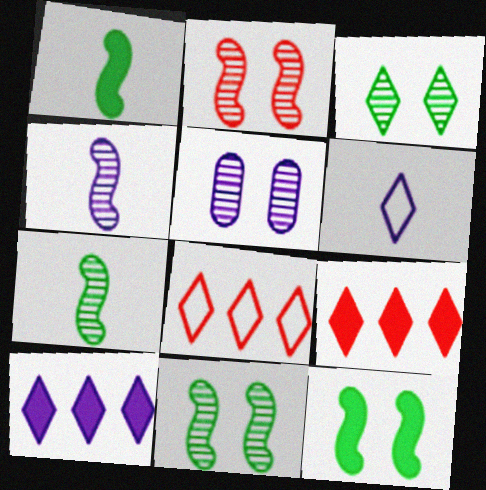[[1, 5, 8], 
[2, 3, 5], 
[3, 6, 9]]